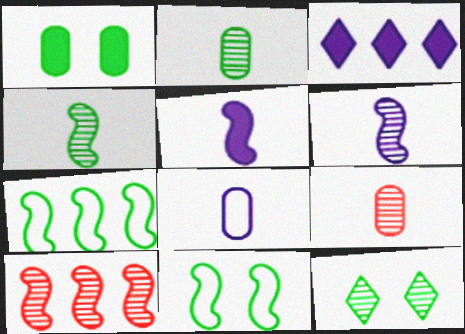[[1, 11, 12], 
[3, 9, 11], 
[5, 10, 11]]